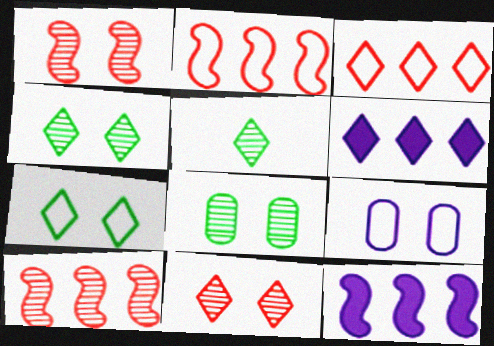[]